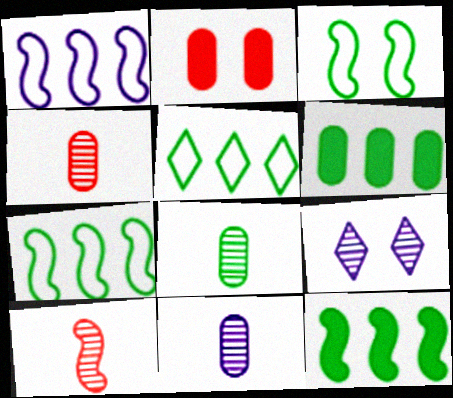[[2, 3, 9], 
[4, 8, 11]]